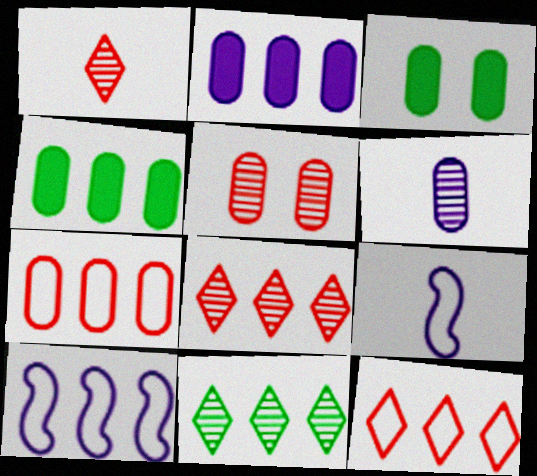[[1, 3, 10], 
[3, 6, 7], 
[3, 8, 9], 
[4, 8, 10]]